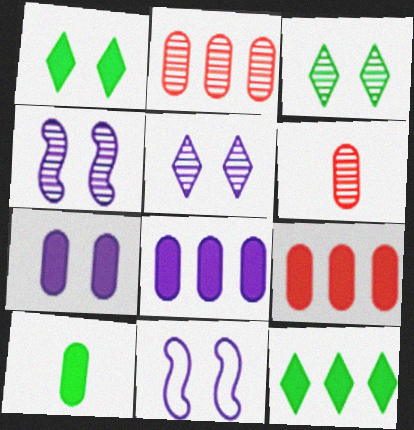[[5, 7, 11], 
[6, 11, 12], 
[7, 9, 10]]